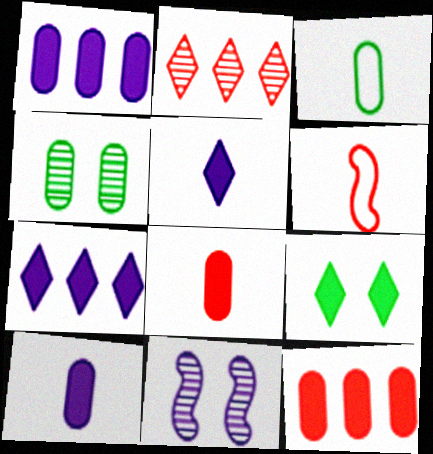[[4, 6, 7]]